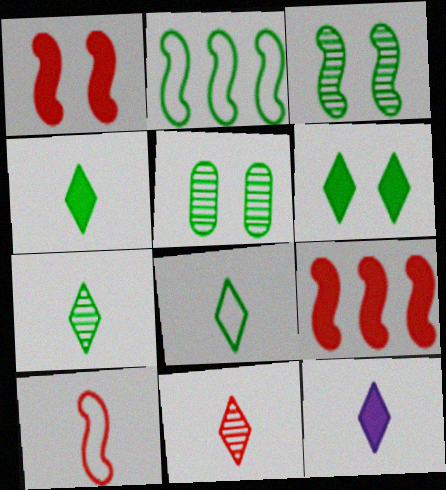[[2, 4, 5], 
[4, 7, 8], 
[8, 11, 12]]